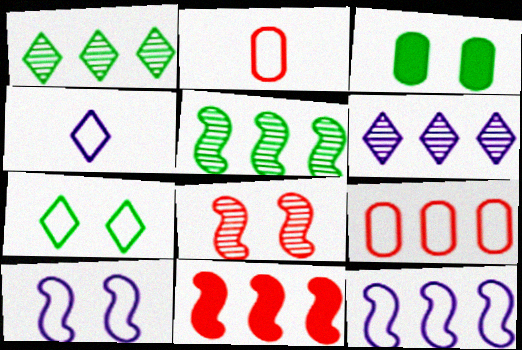[[2, 7, 12], 
[5, 11, 12]]